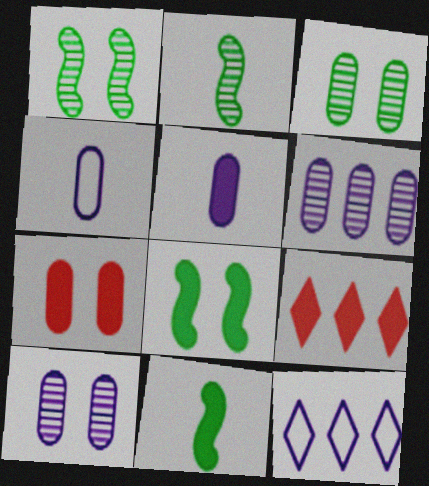[[1, 4, 9], 
[2, 7, 12], 
[5, 8, 9]]